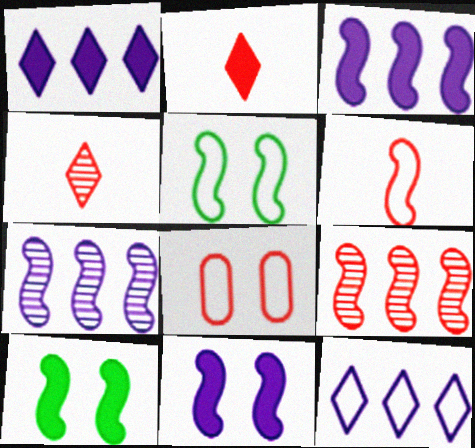[[2, 8, 9], 
[6, 7, 10]]